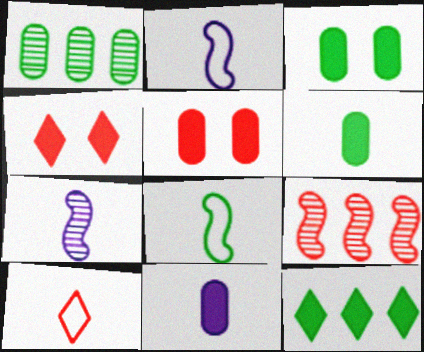[[1, 2, 4], 
[5, 9, 10], 
[6, 7, 10]]